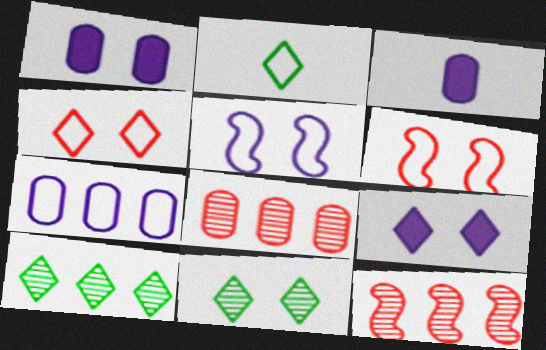[[1, 2, 12], 
[1, 6, 11], 
[2, 6, 7], 
[3, 6, 10], 
[4, 9, 11]]